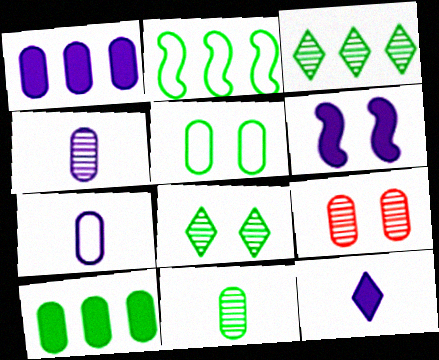[[1, 6, 12], 
[2, 3, 10], 
[2, 9, 12], 
[5, 10, 11], 
[7, 9, 10]]